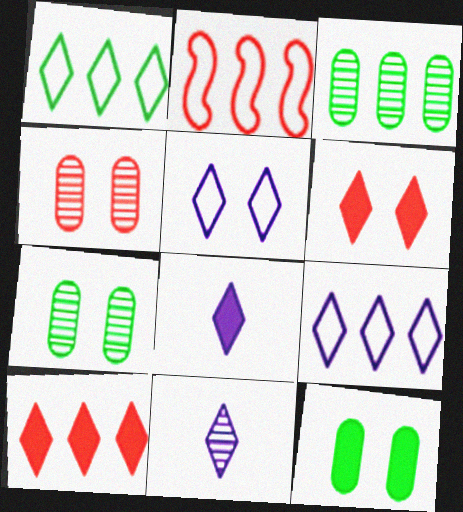[[1, 6, 11], 
[2, 7, 8], 
[2, 11, 12]]